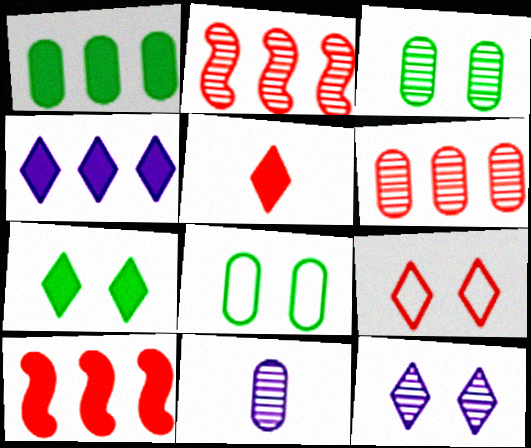[[1, 4, 10], 
[3, 6, 11], 
[4, 5, 7], 
[7, 9, 12]]